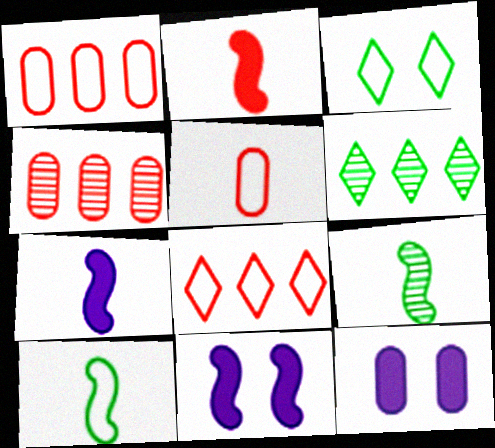[[3, 4, 7], 
[5, 6, 11], 
[8, 9, 12]]